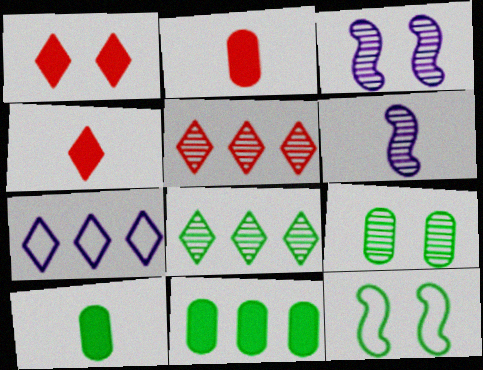[[5, 6, 9], 
[8, 10, 12]]